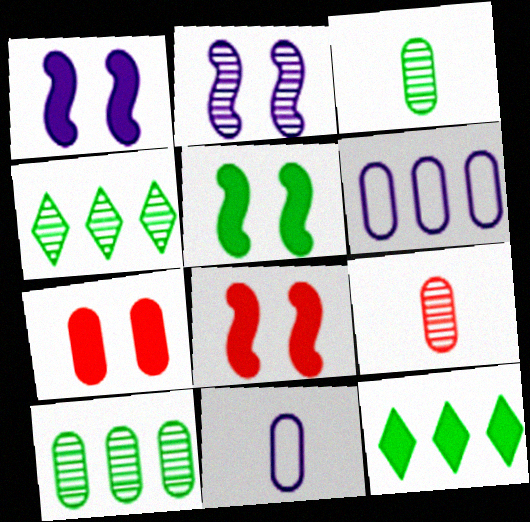[[1, 5, 8], 
[2, 4, 9], 
[3, 6, 7], 
[4, 8, 11], 
[7, 10, 11]]